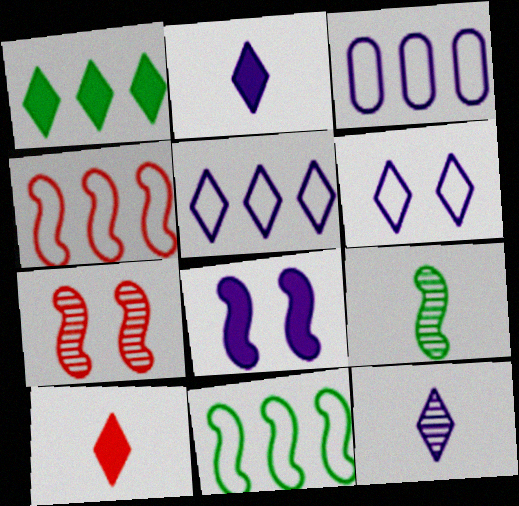[[3, 8, 12], 
[4, 8, 9]]